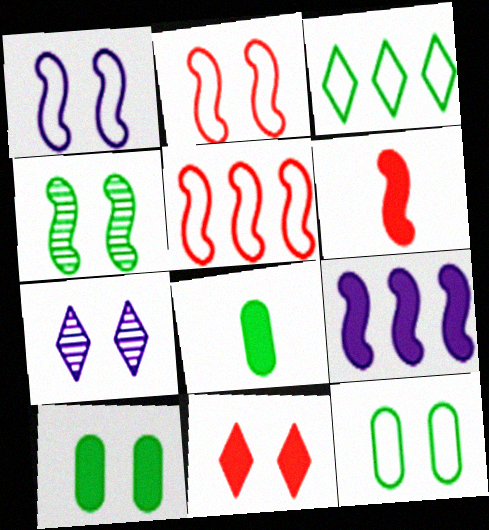[[2, 7, 10], 
[3, 4, 8], 
[5, 7, 8], 
[8, 9, 11]]